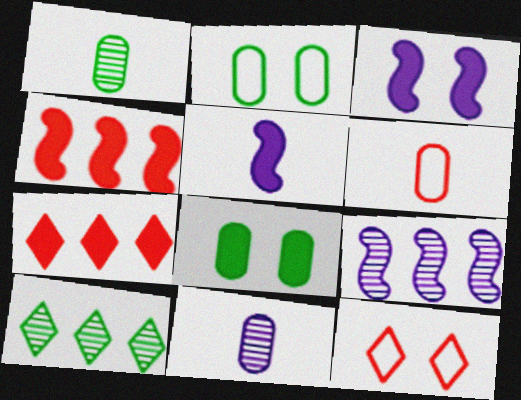[[3, 6, 10], 
[5, 7, 8]]